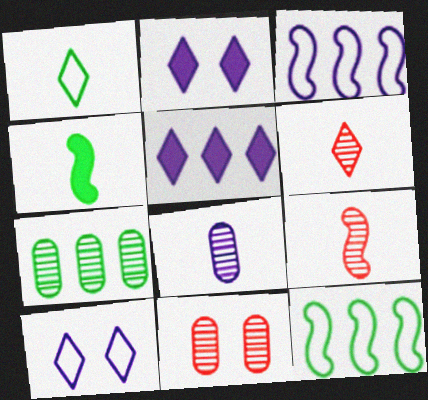[[2, 3, 8], 
[7, 8, 11]]